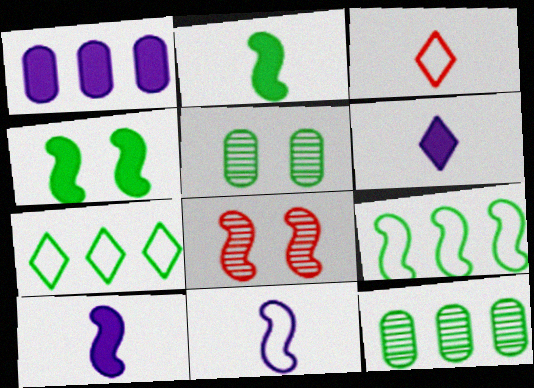[[2, 5, 7], 
[8, 9, 10]]